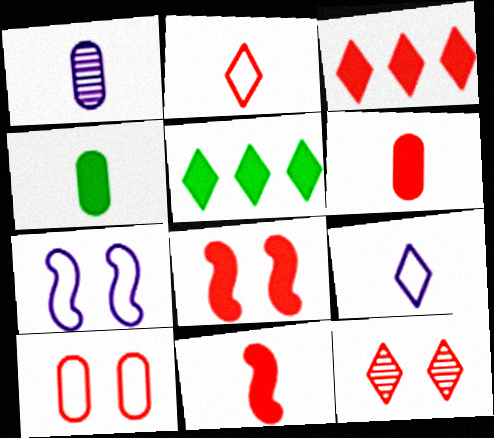[[2, 3, 12], 
[3, 6, 8], 
[5, 9, 12], 
[8, 10, 12]]